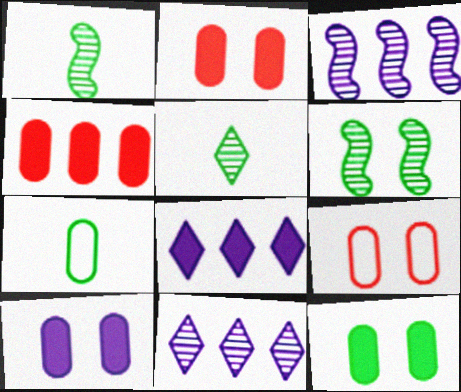[[1, 8, 9], 
[2, 10, 12]]